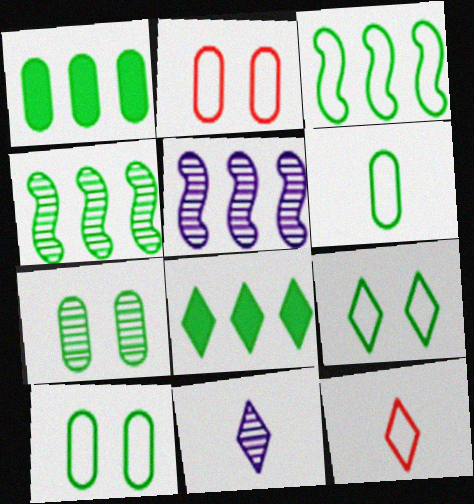[[1, 6, 7], 
[3, 6, 9]]